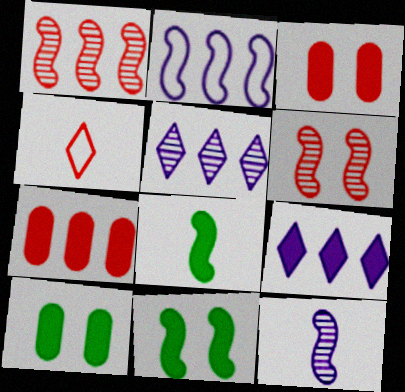[[1, 3, 4], 
[2, 6, 8], 
[3, 8, 9], 
[4, 6, 7]]